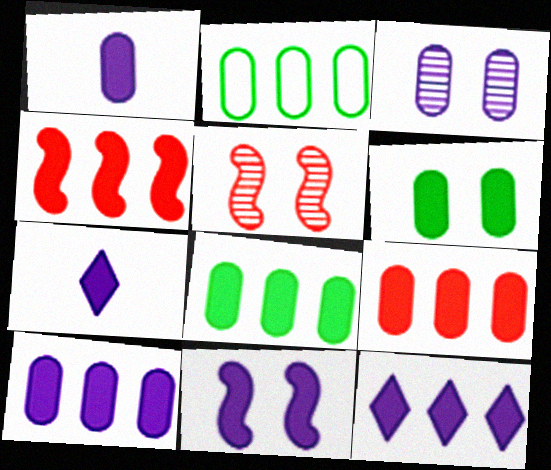[[1, 6, 9], 
[1, 11, 12], 
[2, 5, 7], 
[4, 6, 7], 
[4, 8, 12], 
[7, 10, 11], 
[8, 9, 10]]